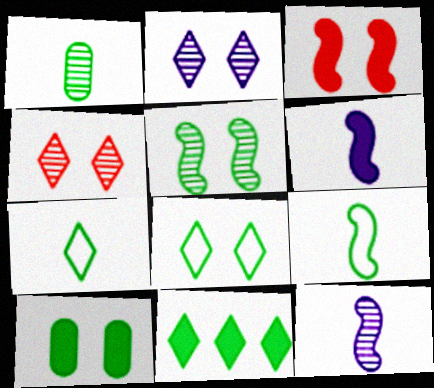[[5, 8, 10]]